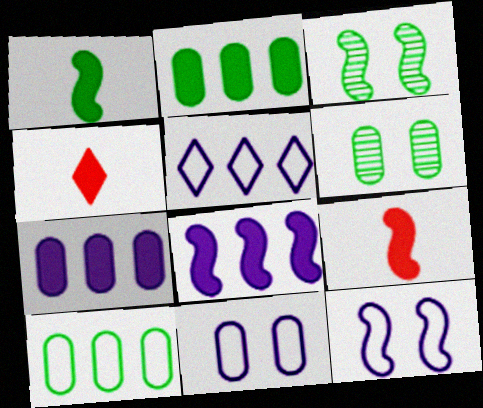[[5, 6, 9]]